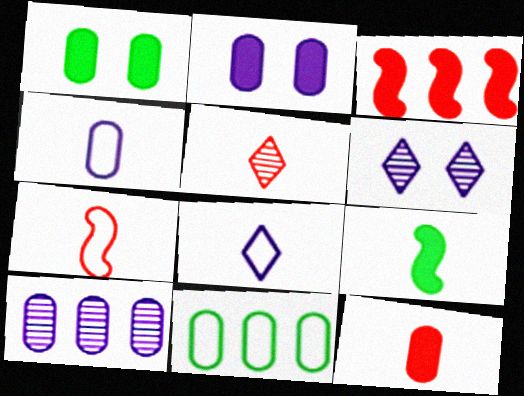[[2, 4, 10], 
[4, 5, 9], 
[5, 7, 12]]